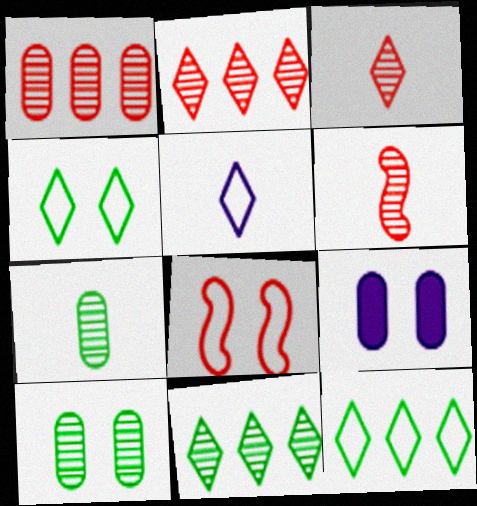[[6, 9, 12]]